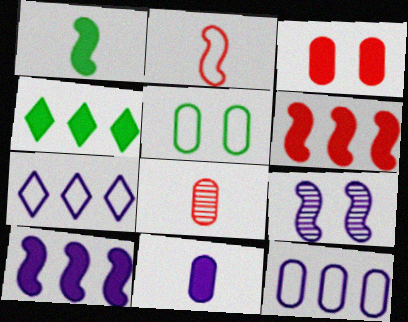[[2, 5, 7], 
[7, 9, 11]]